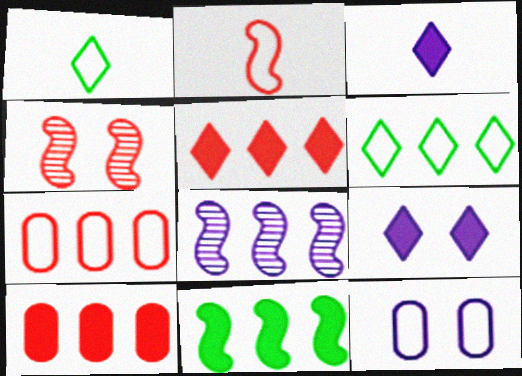[[2, 6, 12], 
[3, 8, 12], 
[6, 8, 10]]